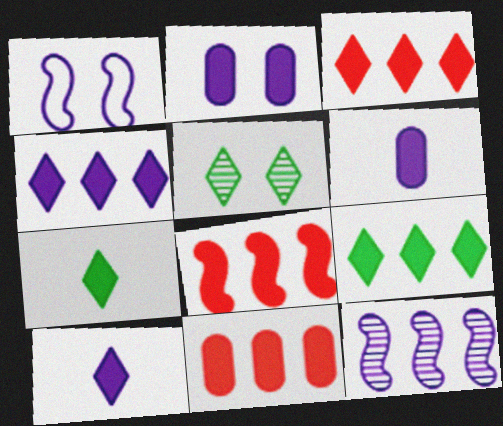[[2, 7, 8], 
[3, 4, 9], 
[3, 8, 11]]